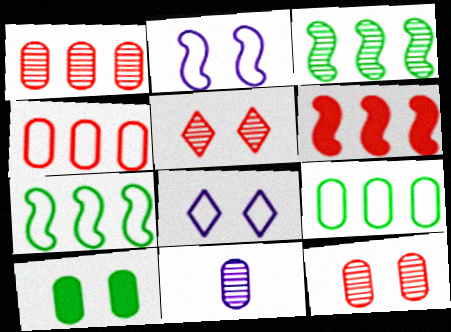[[2, 5, 10], 
[3, 5, 11], 
[4, 10, 11]]